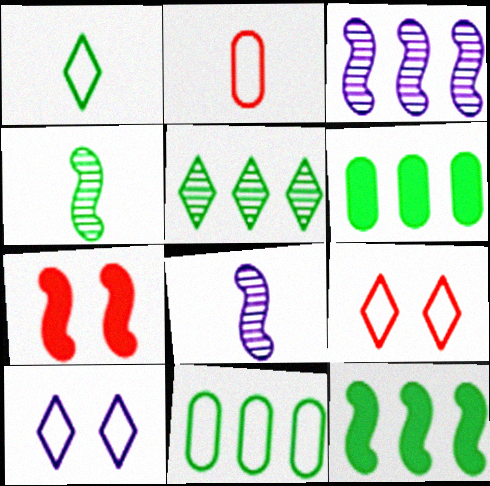[[5, 11, 12], 
[6, 8, 9]]